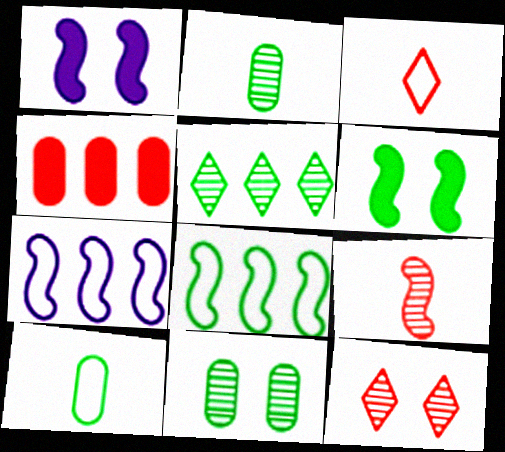[[1, 8, 9], 
[4, 5, 7], 
[5, 6, 10], 
[6, 7, 9]]